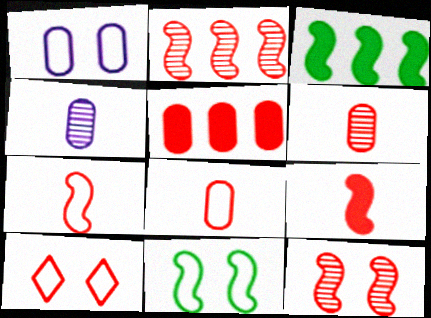[[1, 10, 11], 
[3, 4, 10]]